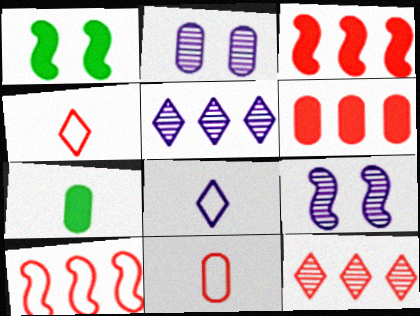[[1, 5, 11], 
[6, 10, 12]]